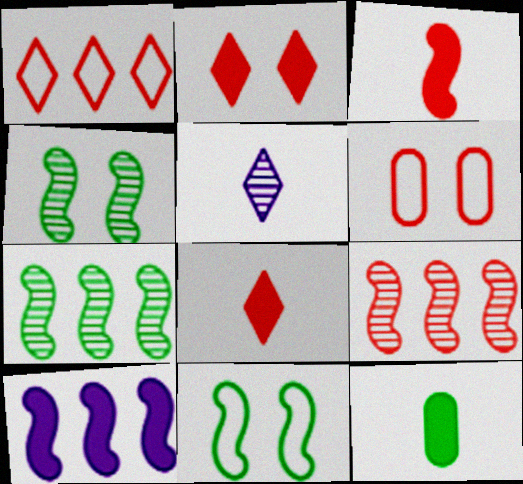[[2, 10, 12], 
[6, 8, 9]]